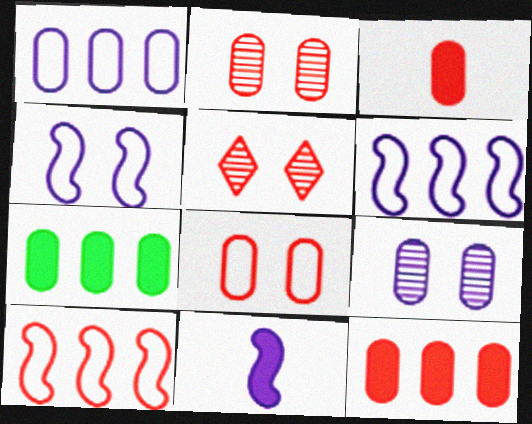[[3, 5, 10]]